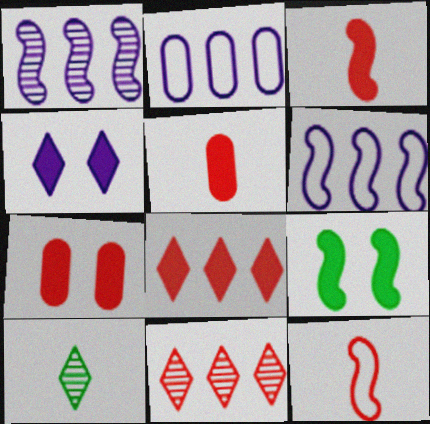[[1, 9, 12], 
[3, 7, 8], 
[4, 7, 9], 
[6, 7, 10], 
[7, 11, 12]]